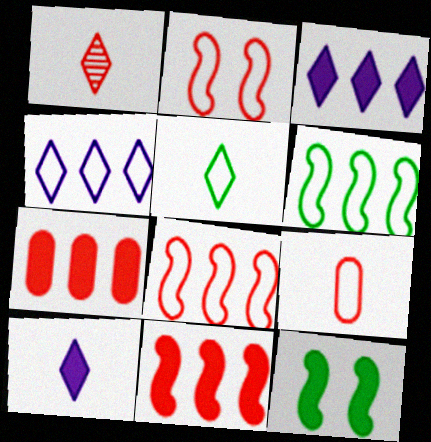[[1, 2, 7], 
[1, 5, 10], 
[7, 10, 12]]